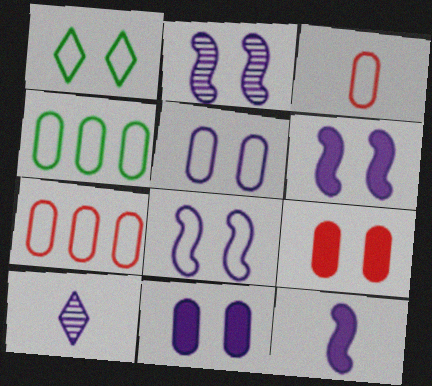[[1, 2, 9], 
[2, 6, 8], 
[3, 4, 5]]